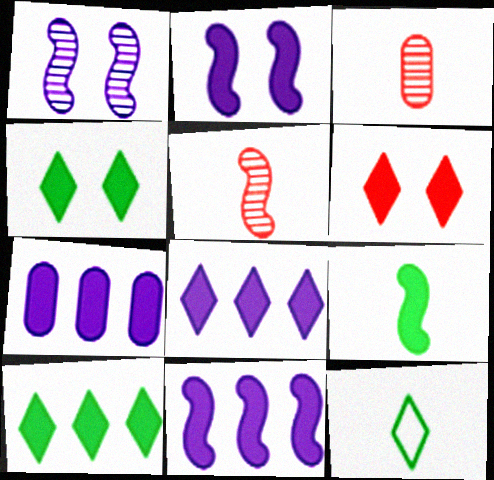[[6, 7, 9], 
[7, 8, 11]]